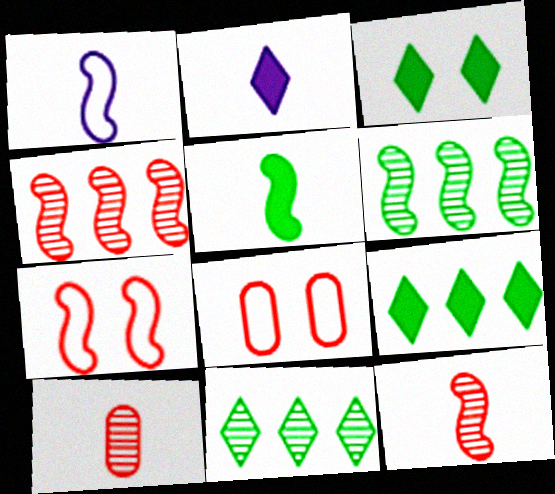[[1, 5, 12], 
[2, 6, 8]]